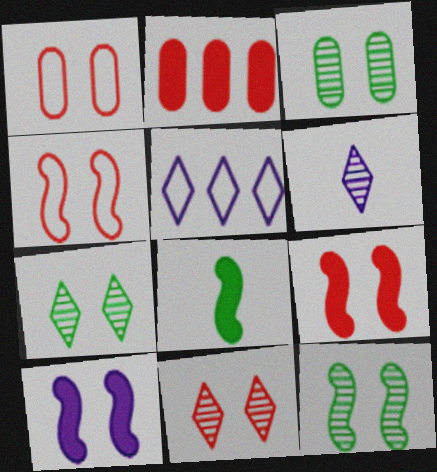[[1, 7, 10], 
[1, 9, 11], 
[3, 7, 12], 
[4, 10, 12]]